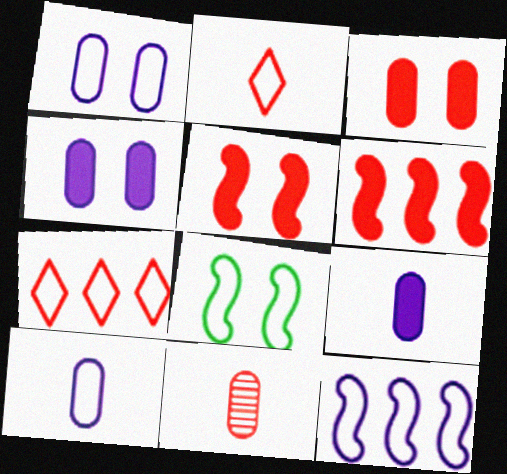[[5, 7, 11], 
[7, 8, 10]]